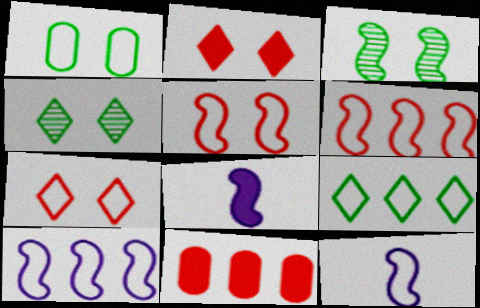[[3, 6, 8], 
[4, 11, 12]]